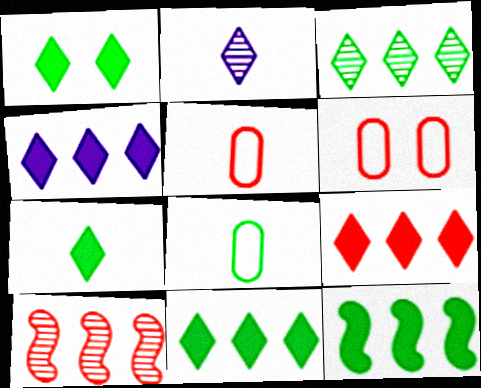[[1, 7, 11], 
[2, 6, 12], 
[4, 9, 11]]